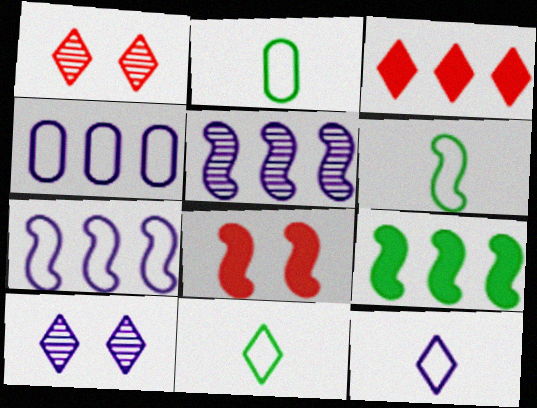[[2, 6, 11], 
[3, 10, 11], 
[5, 6, 8]]